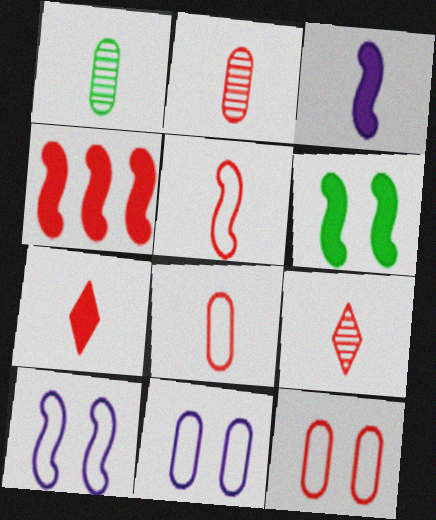[[2, 5, 7], 
[3, 4, 6], 
[4, 9, 12]]